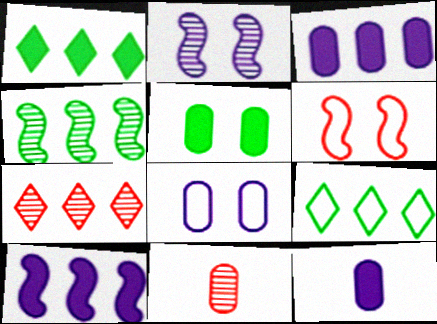[]